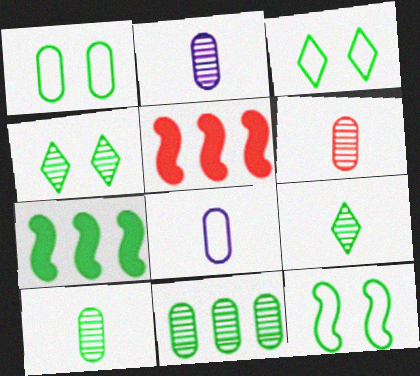[[1, 3, 12], 
[1, 7, 9], 
[2, 3, 5], 
[2, 6, 10], 
[3, 7, 10], 
[4, 5, 8]]